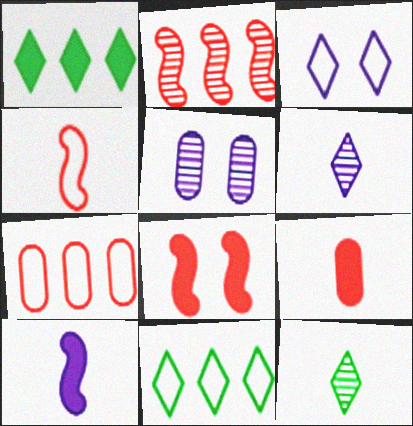[[1, 4, 5], 
[2, 4, 8], 
[2, 5, 12]]